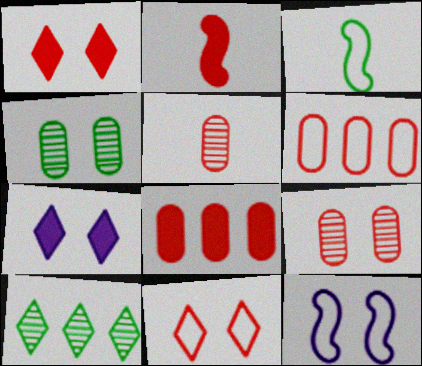[[1, 2, 8], 
[1, 4, 12]]